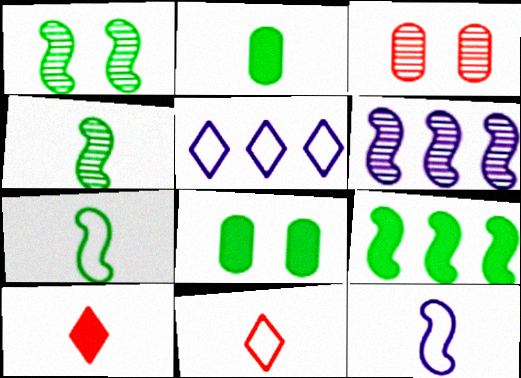[[1, 7, 9], 
[6, 8, 11]]